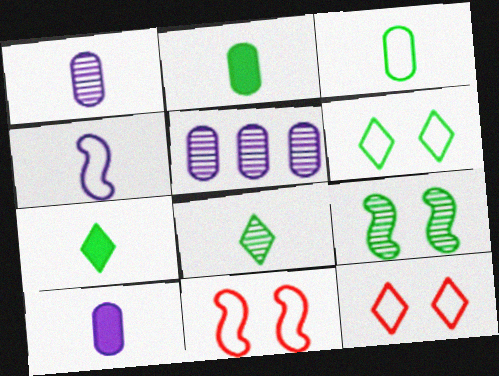[[5, 7, 11]]